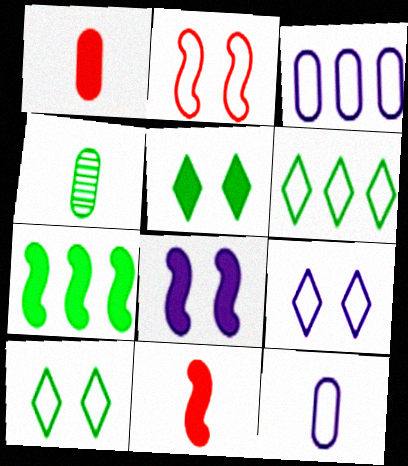[[1, 4, 12], 
[2, 6, 12], 
[4, 7, 10], 
[7, 8, 11]]